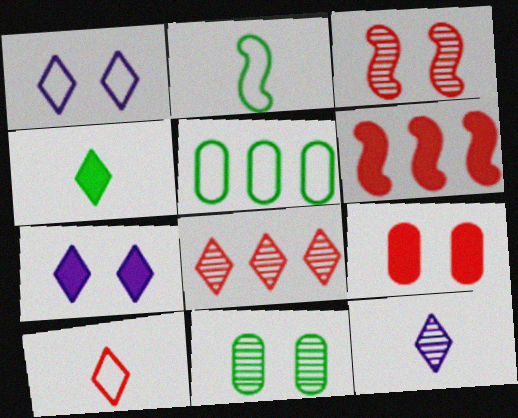[[1, 4, 8], 
[4, 10, 12]]